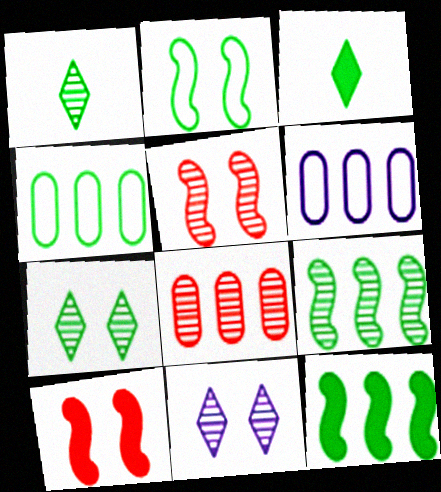[[1, 6, 10], 
[3, 5, 6]]